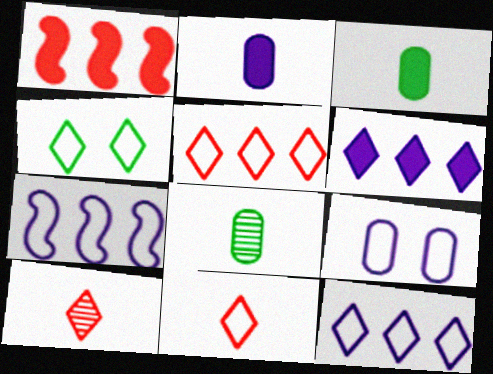[[4, 6, 10], 
[4, 11, 12]]